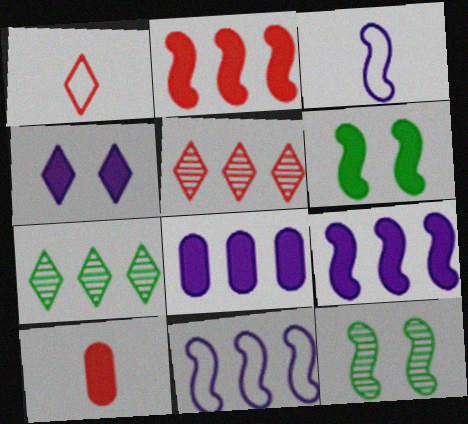[[1, 4, 7], 
[1, 8, 12], 
[2, 3, 12]]